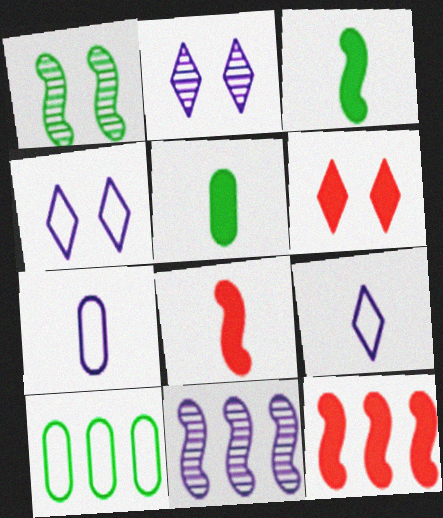[[2, 8, 10]]